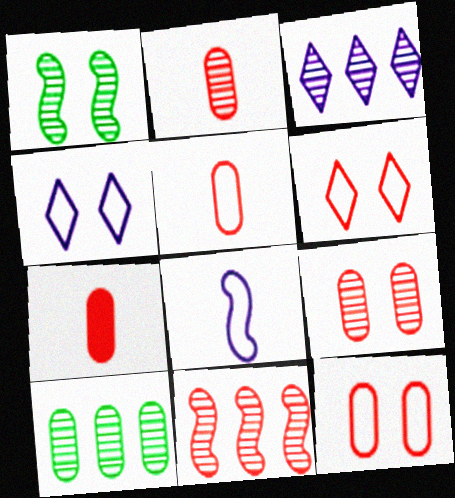[[1, 2, 3], 
[2, 5, 7], 
[3, 10, 11], 
[6, 7, 11]]